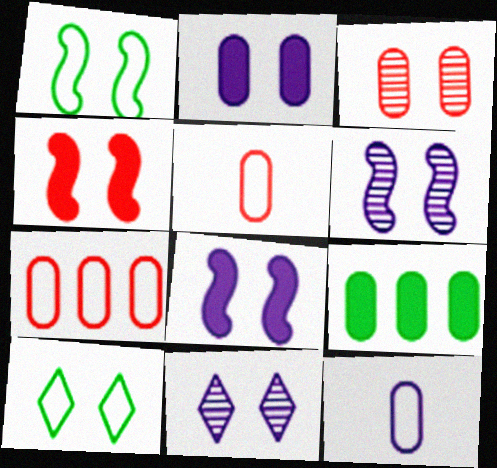[[1, 4, 6], 
[3, 8, 10], 
[3, 9, 12]]